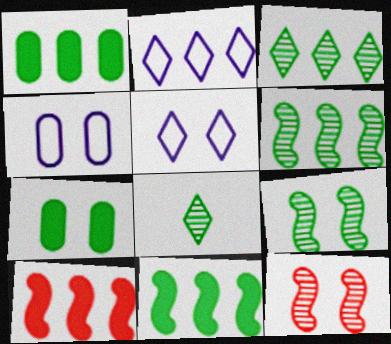[[4, 8, 10], 
[5, 7, 12]]